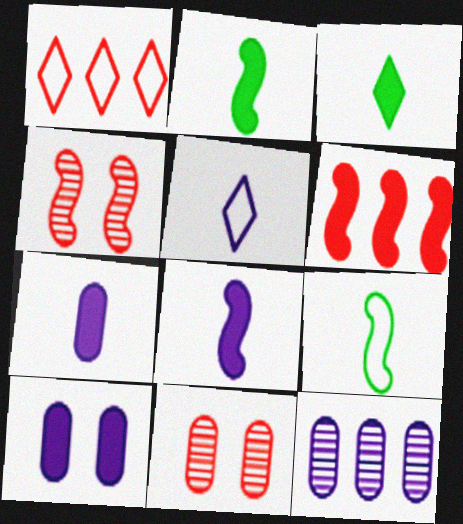[[3, 6, 10]]